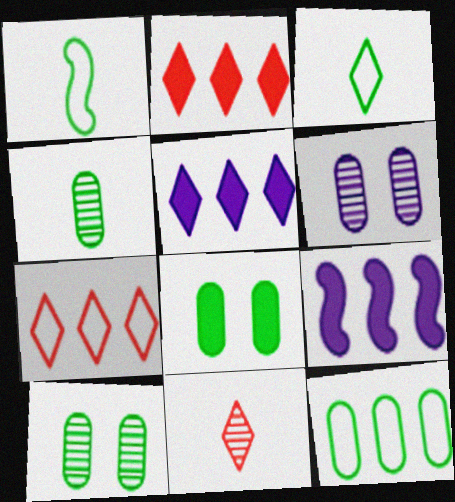[[1, 2, 6], 
[4, 8, 12]]